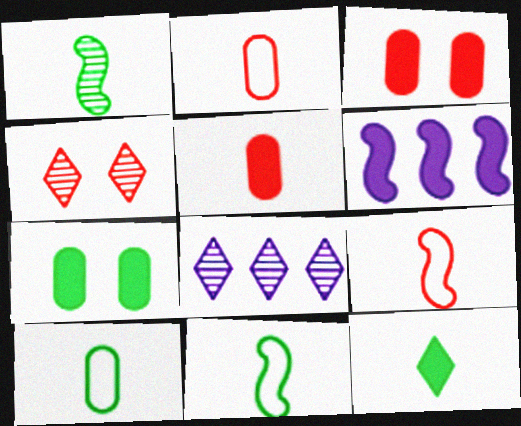[[1, 10, 12], 
[3, 6, 12], 
[3, 8, 11], 
[4, 6, 10], 
[7, 8, 9]]